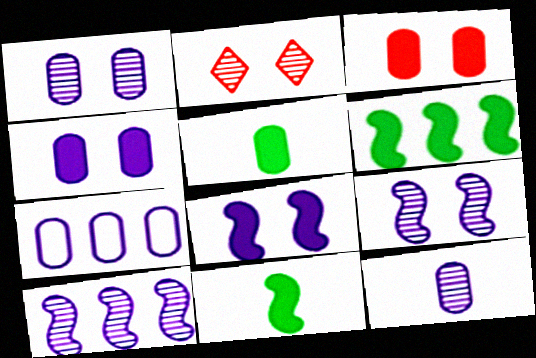[[2, 7, 11], 
[4, 7, 12]]